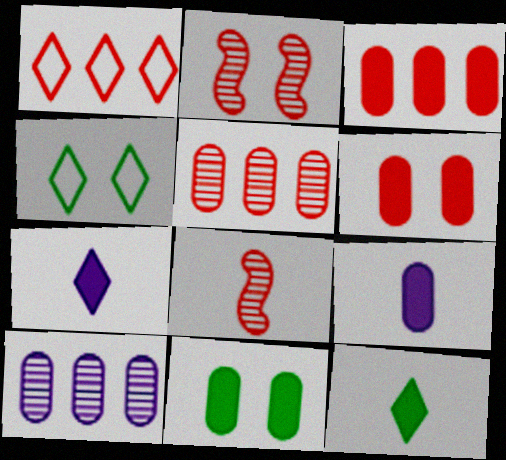[[1, 6, 8], 
[3, 9, 11]]